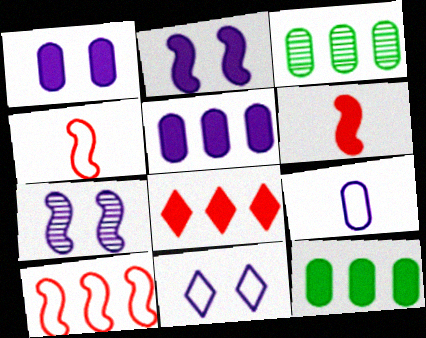[[1, 7, 11], 
[3, 6, 11]]